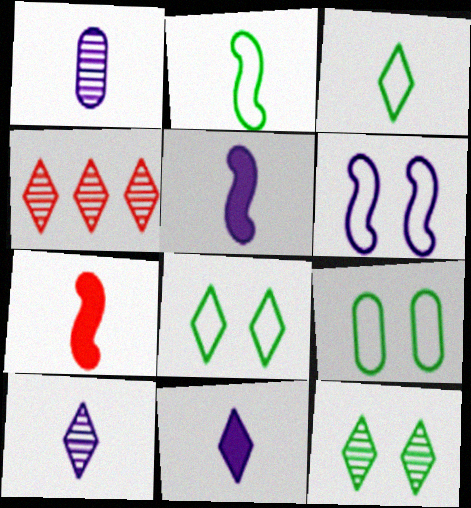[[1, 3, 7], 
[4, 5, 9], 
[4, 8, 11], 
[4, 10, 12]]